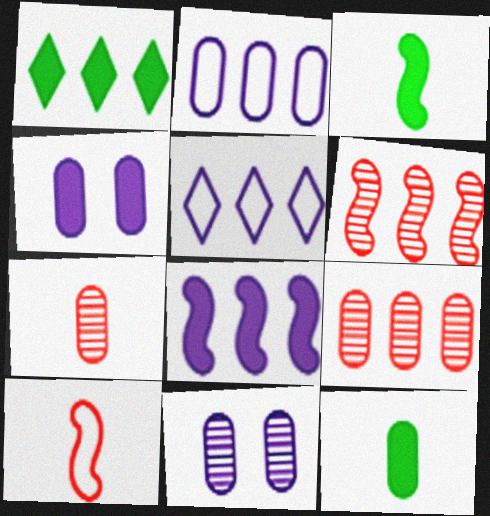[[1, 2, 6], 
[1, 10, 11]]